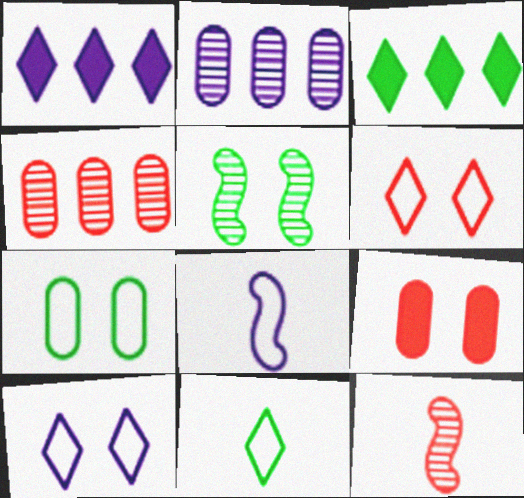[[1, 7, 12], 
[5, 9, 10]]